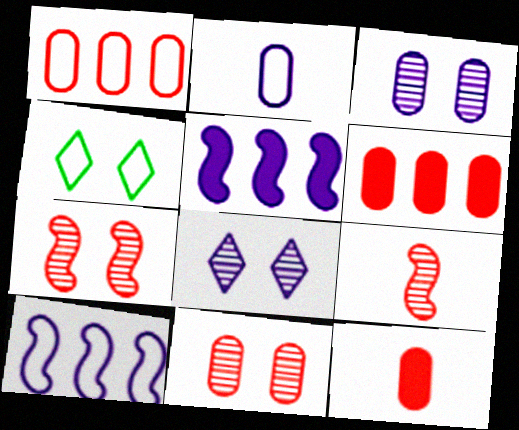[[1, 11, 12], 
[2, 5, 8]]